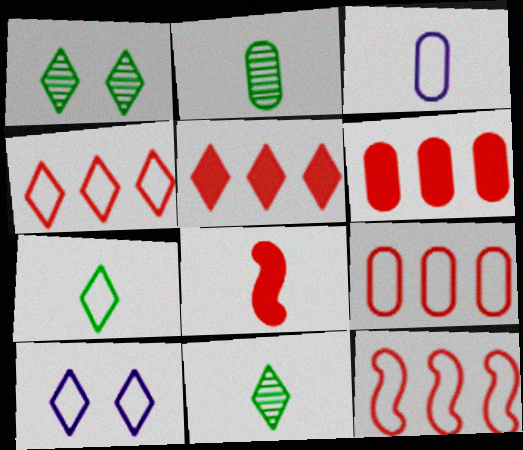[[3, 8, 11], 
[4, 7, 10], 
[4, 9, 12], 
[5, 10, 11]]